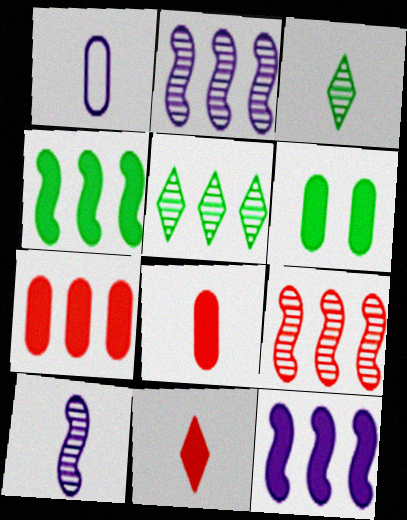[[6, 11, 12]]